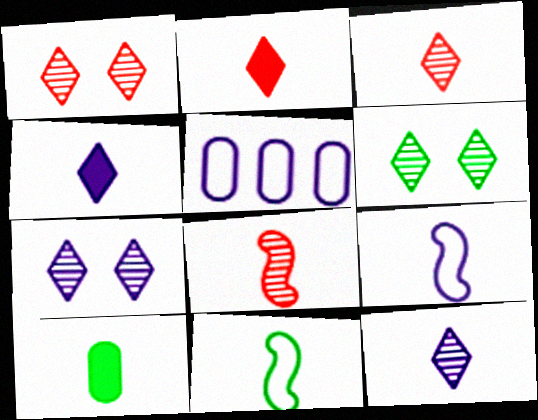[[1, 6, 7], 
[3, 9, 10]]